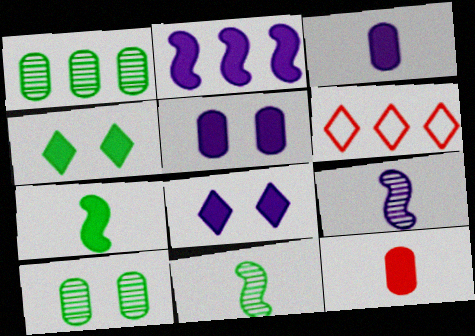[[1, 2, 6], 
[2, 3, 8], 
[2, 4, 12], 
[5, 6, 11]]